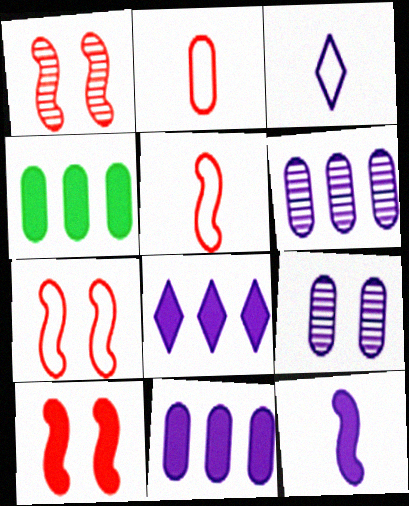[[1, 3, 4], 
[1, 7, 10], 
[2, 4, 9]]